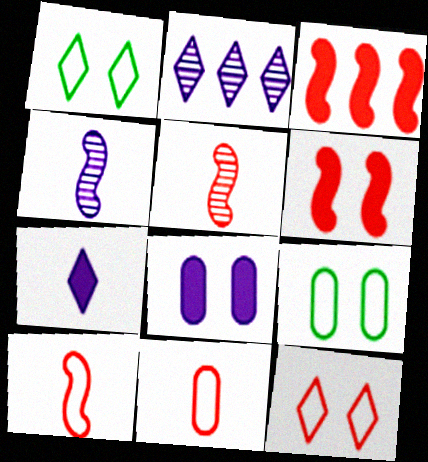[]